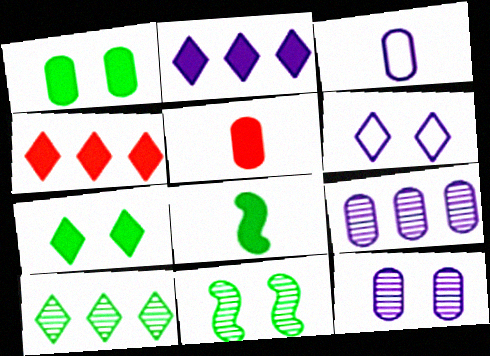[[3, 4, 11]]